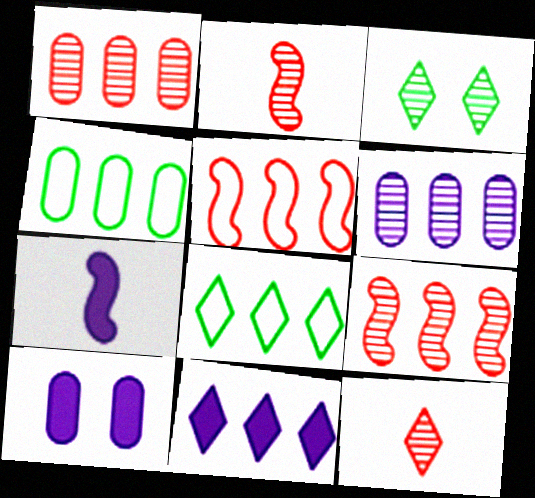[[2, 3, 6], 
[2, 8, 10], 
[4, 9, 11], 
[7, 10, 11]]